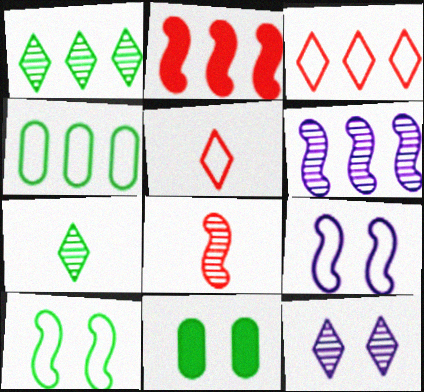[[4, 5, 9], 
[5, 6, 11]]